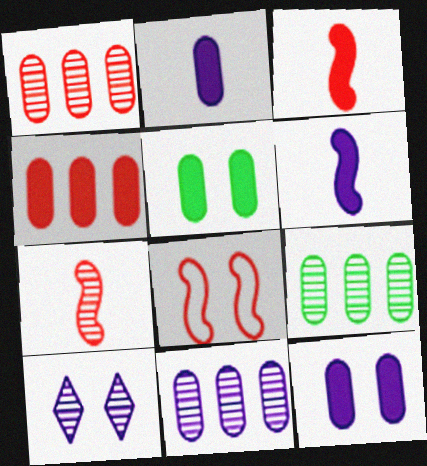[[1, 9, 11], 
[2, 4, 5], 
[5, 8, 10], 
[7, 9, 10]]